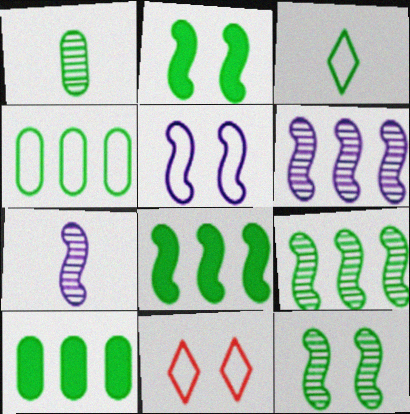[[3, 10, 12], 
[7, 10, 11]]